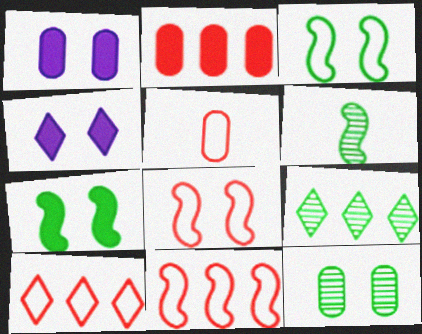[[1, 6, 10], 
[4, 8, 12], 
[5, 8, 10], 
[6, 9, 12]]